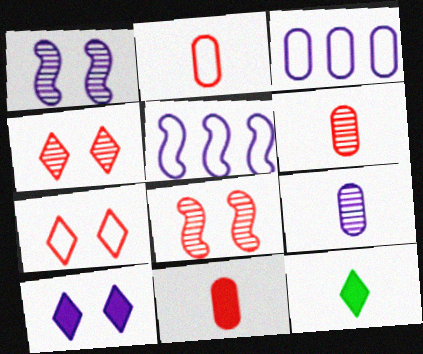[[2, 6, 11], 
[3, 8, 12], 
[5, 9, 10]]